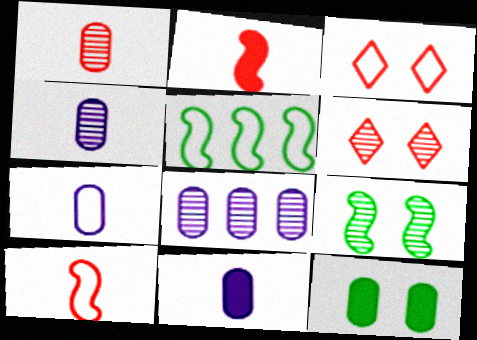[[3, 5, 7], 
[4, 7, 11], 
[5, 6, 11]]